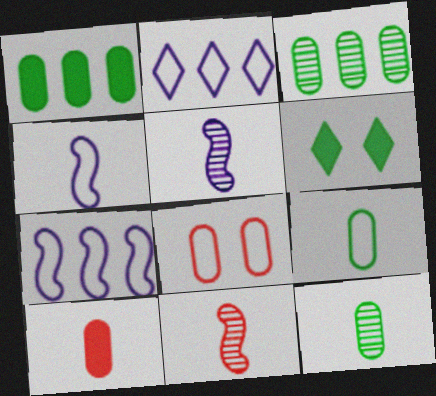[]